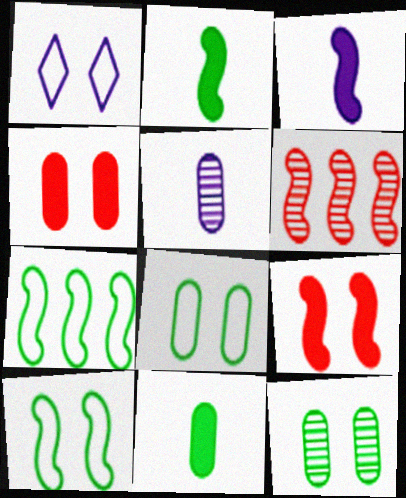[[1, 6, 11], 
[1, 9, 12], 
[3, 6, 10]]